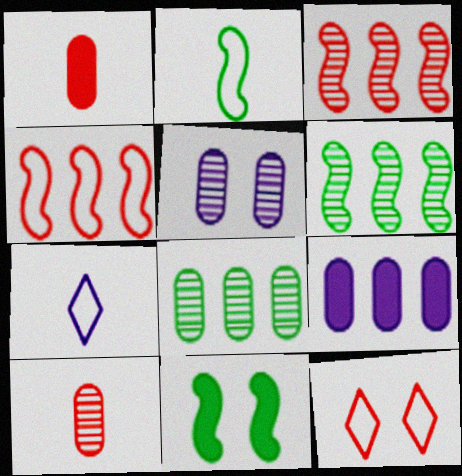[[1, 3, 12], 
[2, 6, 11], 
[5, 8, 10], 
[5, 11, 12]]